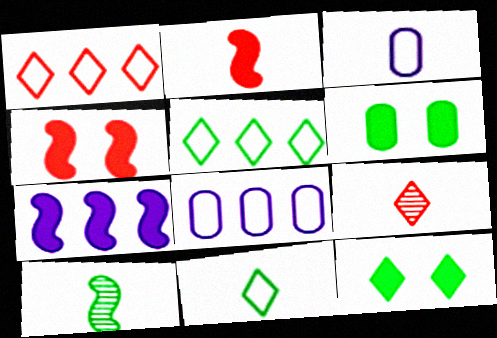[[5, 6, 10]]